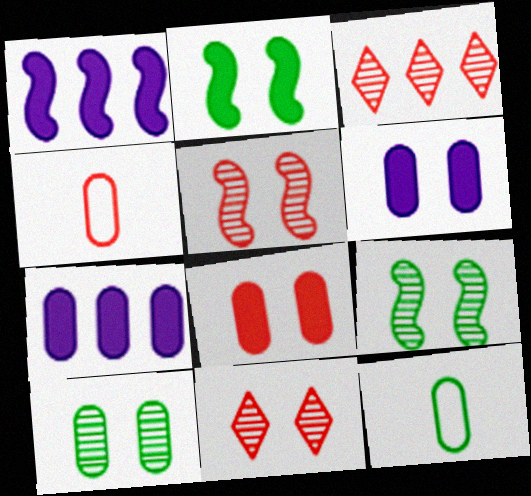[[1, 11, 12], 
[4, 7, 10]]